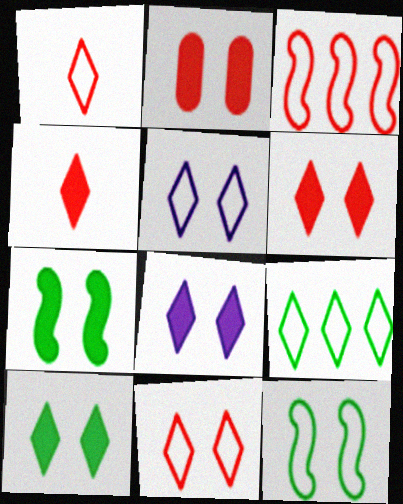[[1, 5, 9], 
[2, 7, 8], 
[6, 8, 10]]